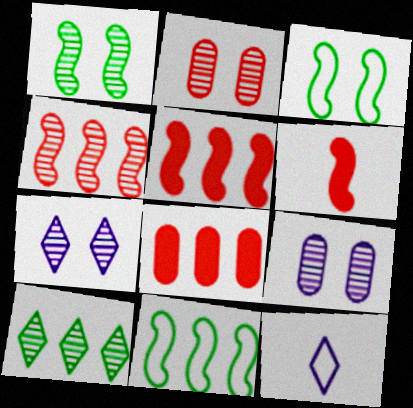[[1, 2, 7], 
[1, 8, 12]]